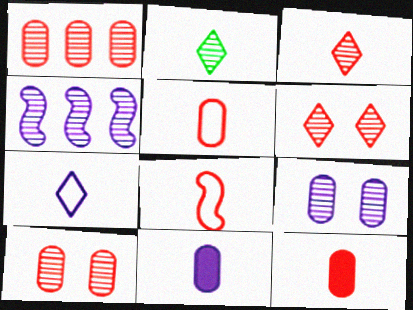[[2, 4, 10], 
[2, 8, 11], 
[3, 8, 12]]